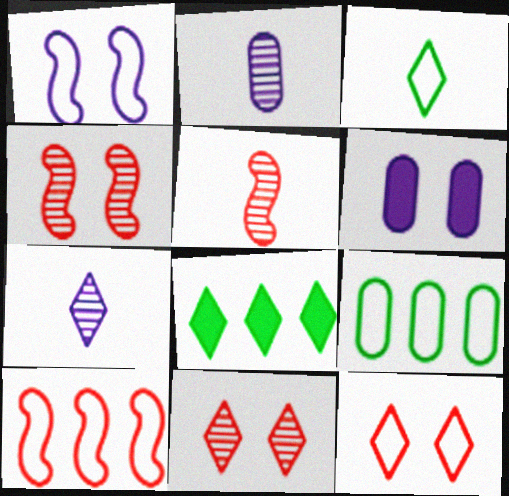[[7, 8, 12]]